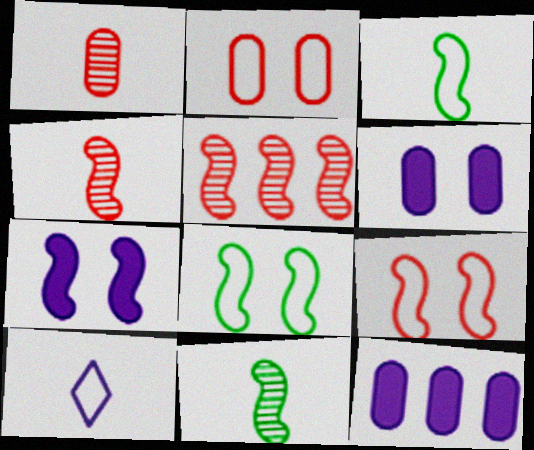[[3, 5, 7]]